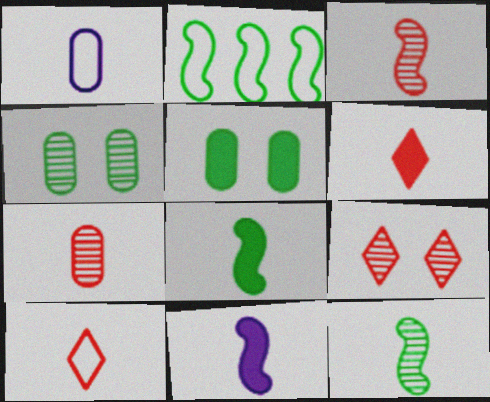[[1, 6, 12]]